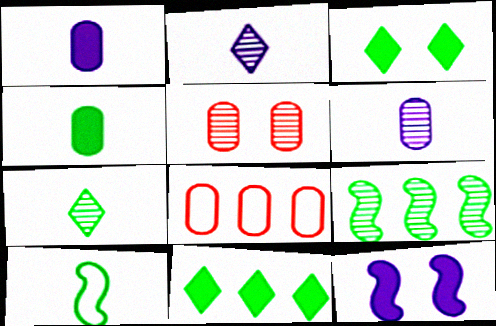[[2, 5, 9], 
[4, 7, 10], 
[7, 8, 12]]